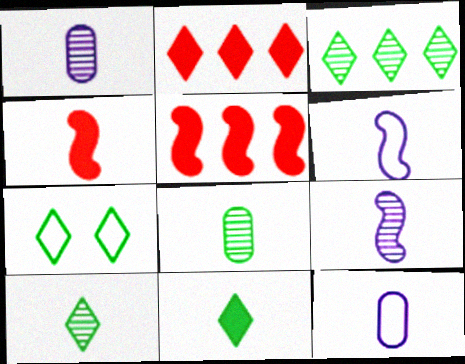[[1, 5, 7], 
[3, 7, 11], 
[4, 10, 12]]